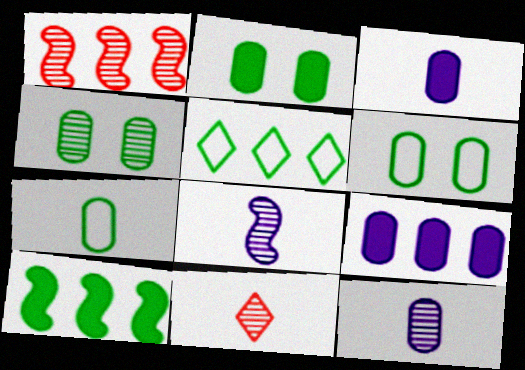[[1, 5, 9], 
[2, 4, 6]]